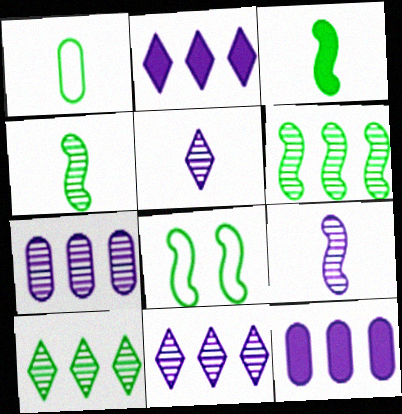[[3, 6, 8]]